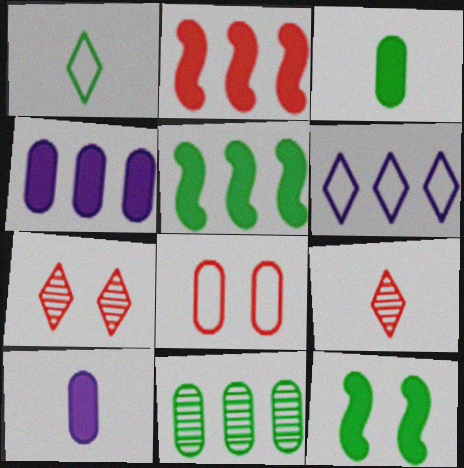[[1, 11, 12], 
[2, 6, 11], 
[2, 8, 9], 
[8, 10, 11]]